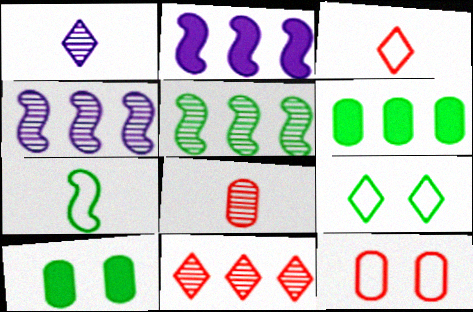[[2, 8, 9], 
[3, 4, 10]]